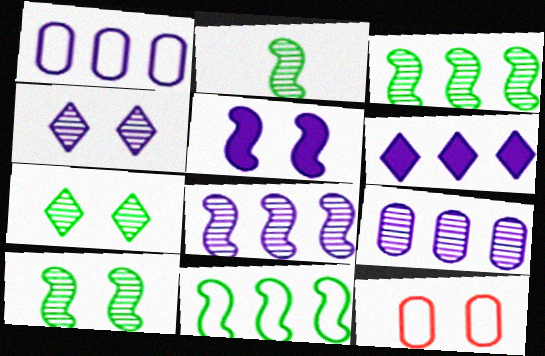[[1, 6, 8], 
[2, 3, 10], 
[2, 6, 12], 
[5, 7, 12]]